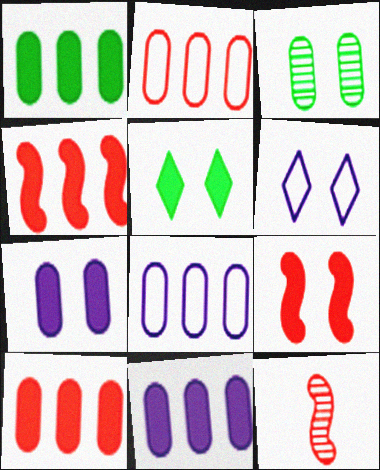[[1, 6, 12], 
[1, 10, 11], 
[3, 6, 9], 
[5, 7, 9], 
[5, 8, 12]]